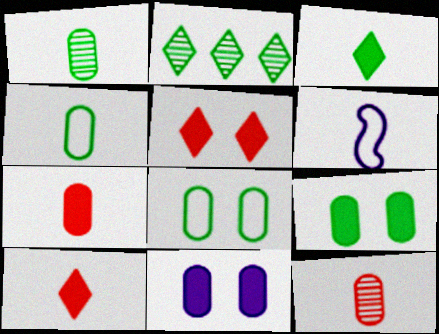[[1, 6, 10], 
[3, 6, 12]]